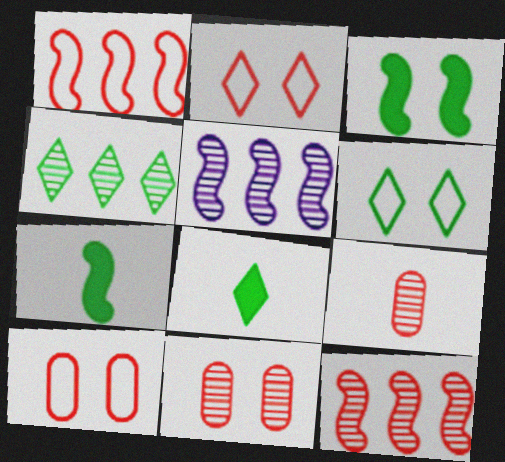[[4, 6, 8], 
[5, 8, 10]]